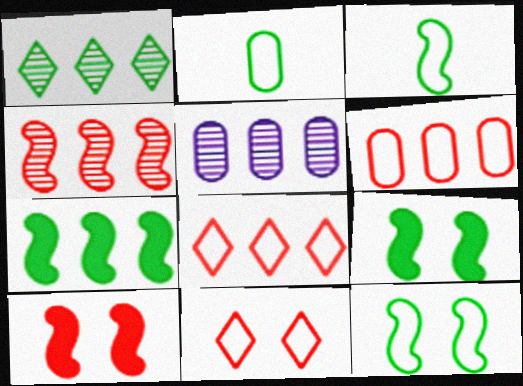[[1, 2, 9], 
[1, 4, 5], 
[5, 7, 8]]